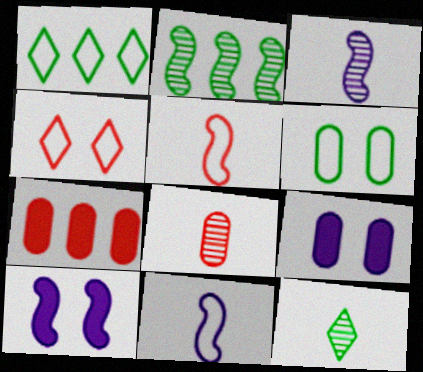[[1, 8, 10], 
[2, 5, 10], 
[3, 8, 12]]